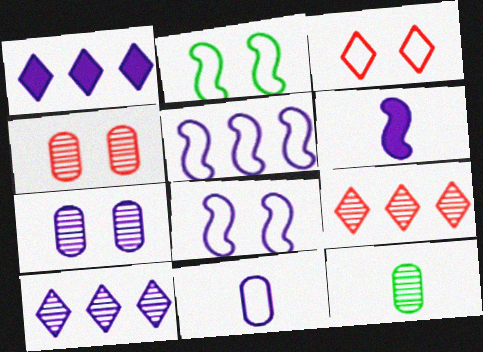[]